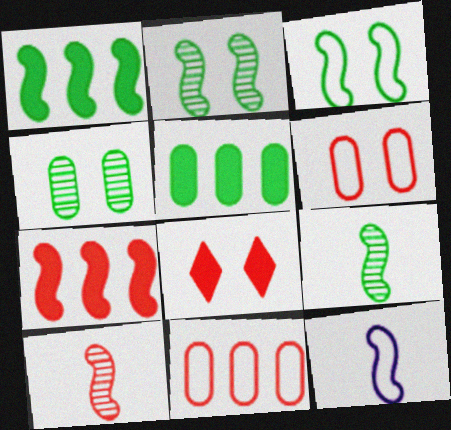[[1, 3, 9], 
[2, 7, 12], 
[8, 10, 11]]